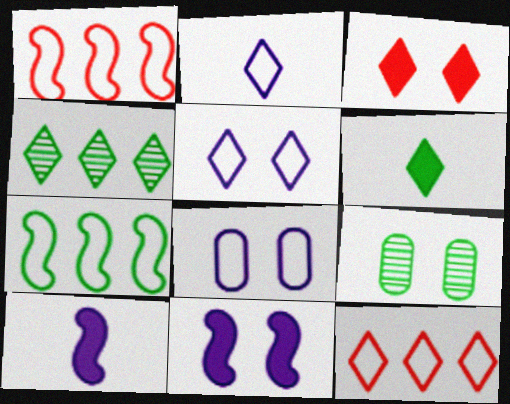[[2, 3, 4], 
[6, 7, 9], 
[9, 10, 12]]